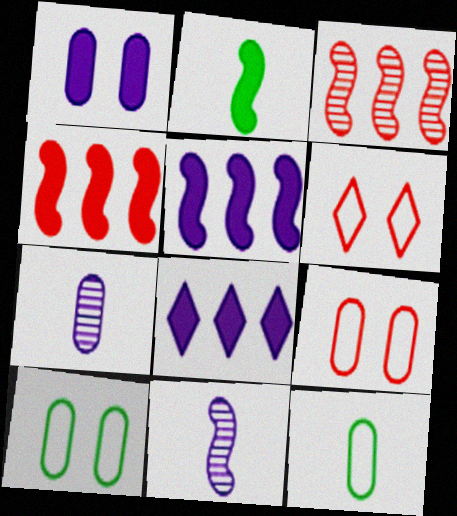[]